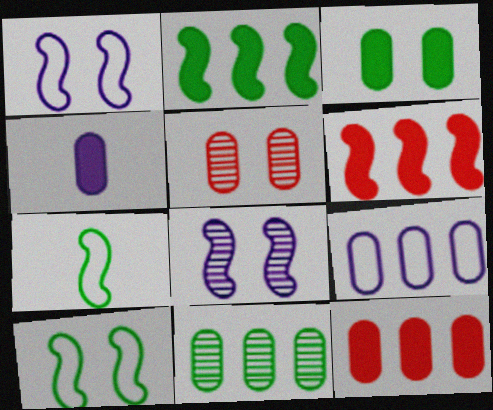[[3, 4, 12], 
[6, 7, 8], 
[9, 11, 12]]